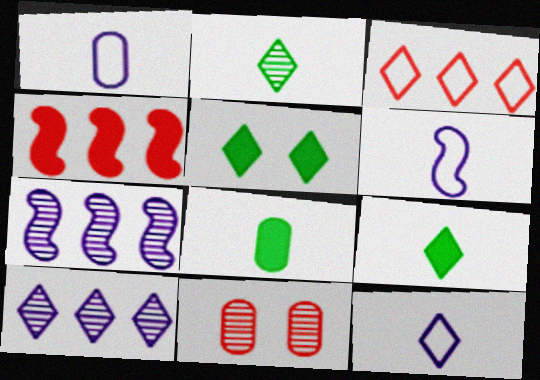[[1, 6, 12], 
[2, 7, 11]]